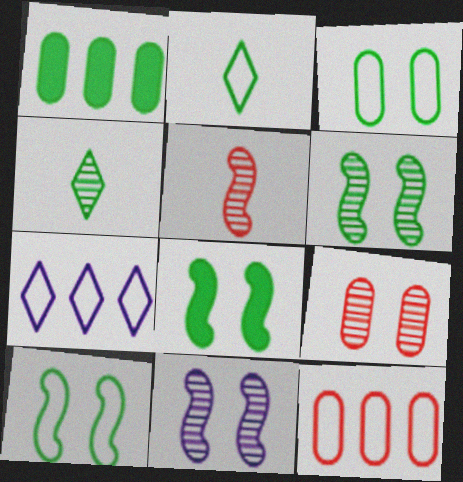[[1, 2, 6], 
[1, 4, 10], 
[6, 8, 10]]